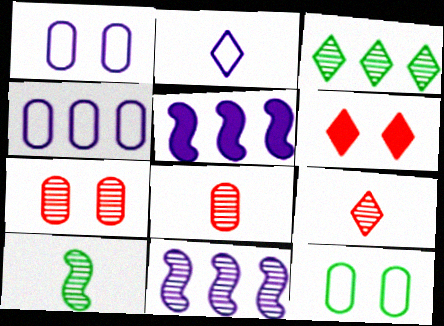[[2, 3, 6], 
[4, 6, 10], 
[5, 9, 12]]